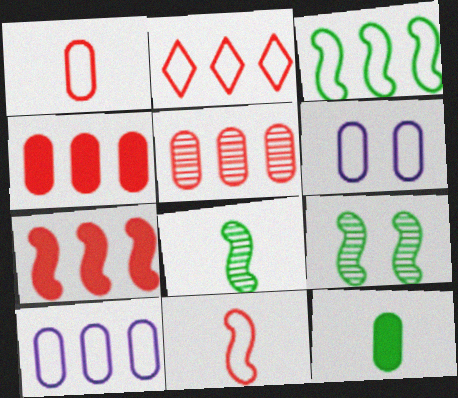[[2, 3, 10], 
[2, 5, 7], 
[5, 6, 12]]